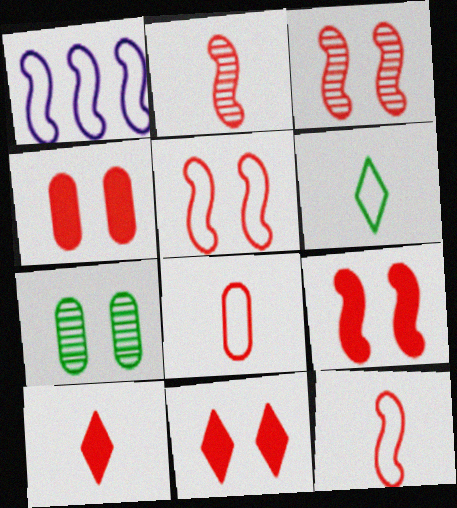[[1, 7, 10], 
[2, 8, 10], 
[3, 5, 9], 
[4, 9, 11]]